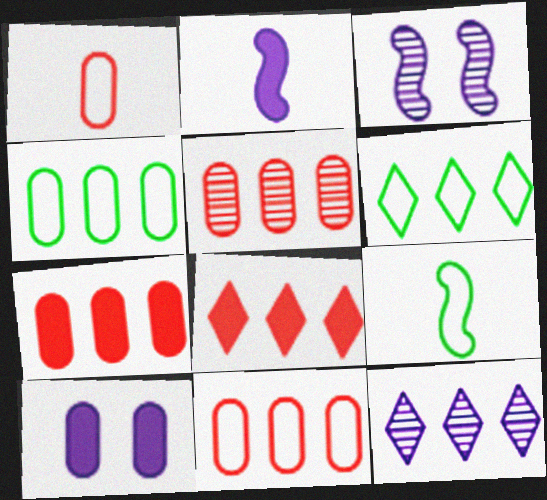[[5, 7, 11], 
[6, 8, 12]]